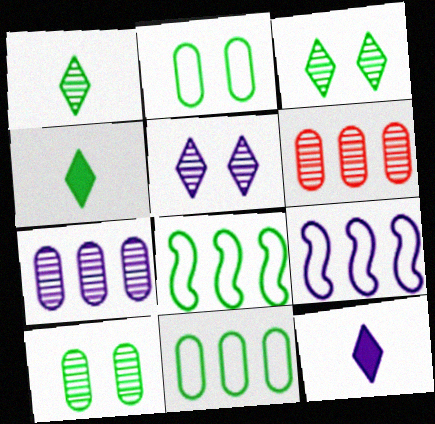[[4, 8, 10]]